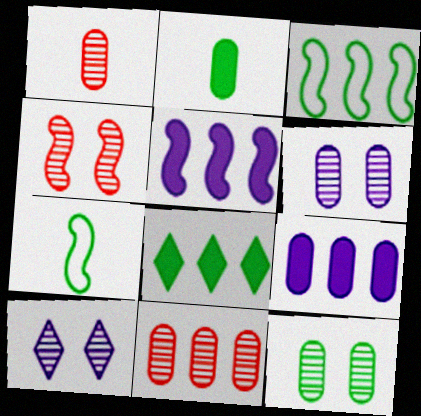[[4, 5, 7], 
[4, 10, 12], 
[7, 8, 12]]